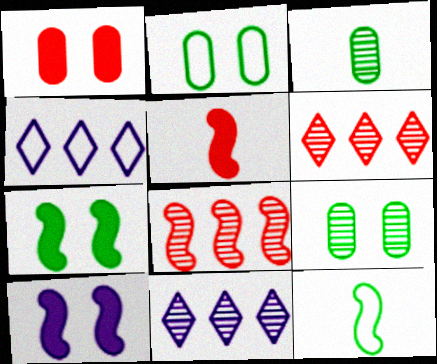[[1, 11, 12], 
[2, 5, 11], 
[4, 5, 9], 
[8, 10, 12]]